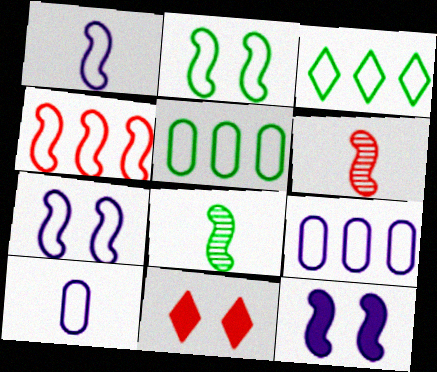[[1, 2, 4], 
[3, 4, 9], 
[4, 8, 12], 
[8, 9, 11]]